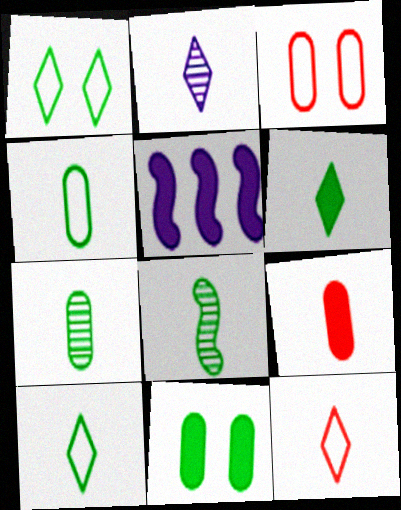[[2, 6, 12], 
[4, 6, 8]]